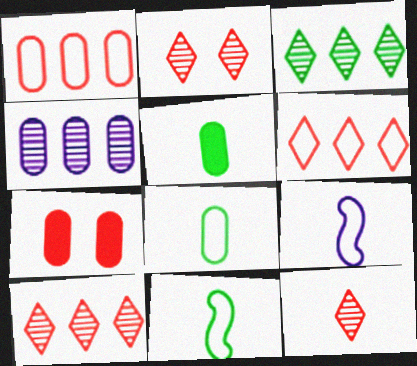[[2, 10, 12], 
[3, 7, 9], 
[4, 7, 8], 
[5, 9, 12]]